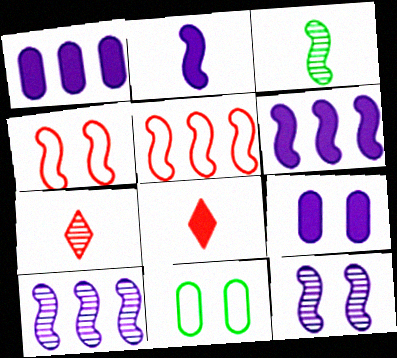[[3, 4, 6], 
[6, 7, 11], 
[8, 10, 11]]